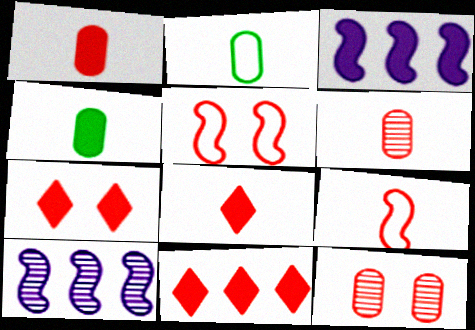[[2, 7, 10], 
[3, 4, 7], 
[5, 6, 11], 
[5, 7, 12], 
[6, 8, 9], 
[7, 8, 11], 
[9, 11, 12]]